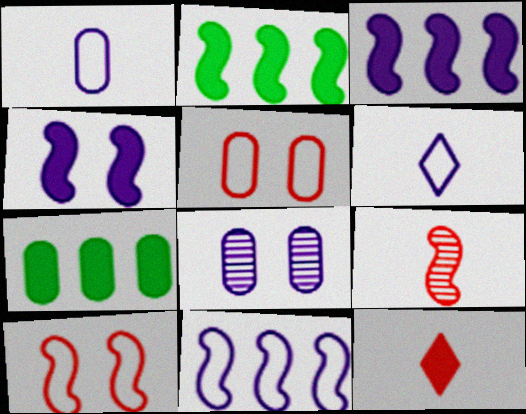[[3, 6, 8], 
[4, 7, 12]]